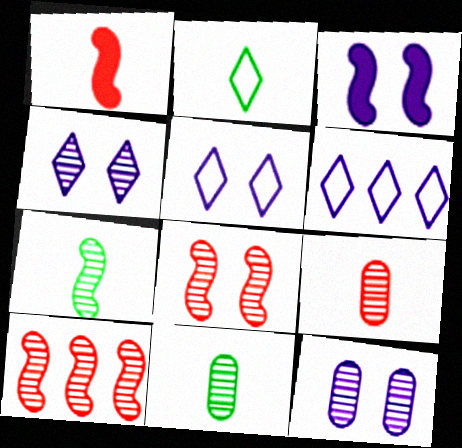[[3, 5, 12], 
[4, 10, 11]]